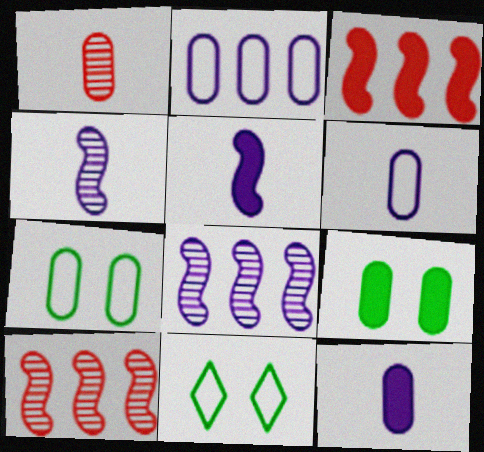[[1, 2, 9], 
[10, 11, 12]]